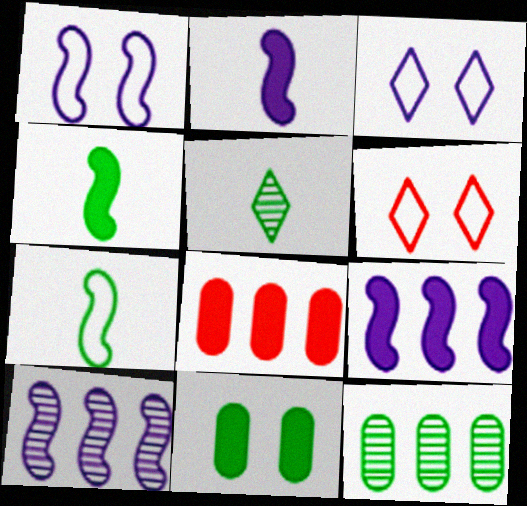[[1, 2, 10], 
[1, 5, 8], 
[2, 6, 12]]